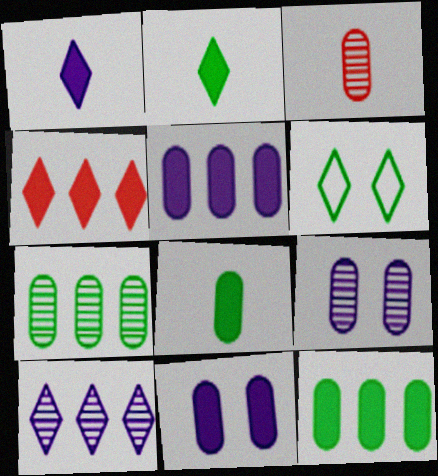[[3, 7, 9]]